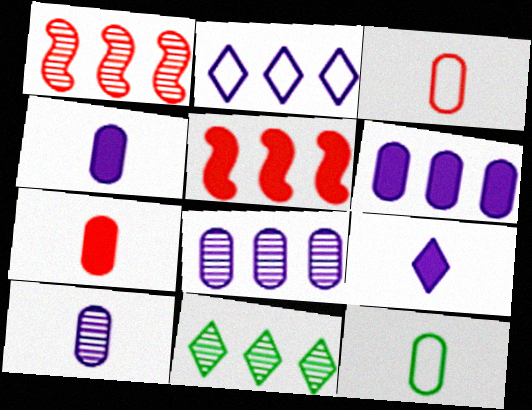[[1, 8, 11], 
[7, 10, 12]]